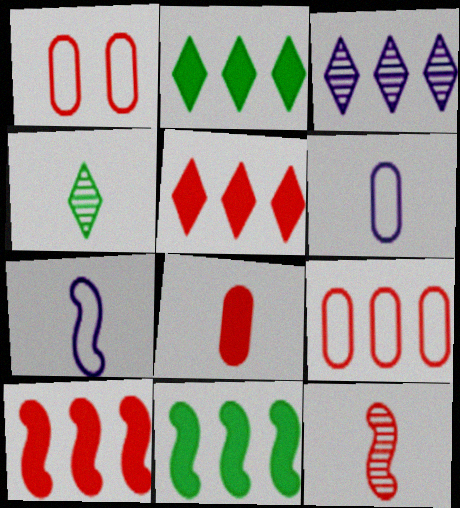[[1, 5, 12], 
[3, 9, 11], 
[4, 7, 8]]